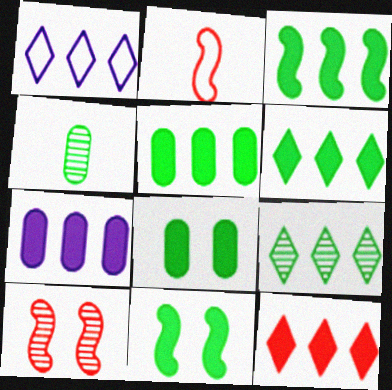[[1, 9, 12], 
[3, 5, 6], 
[3, 7, 12]]